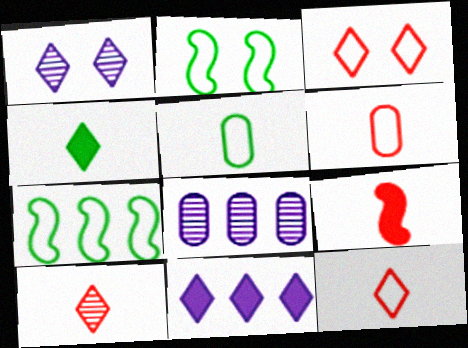[[6, 9, 10]]